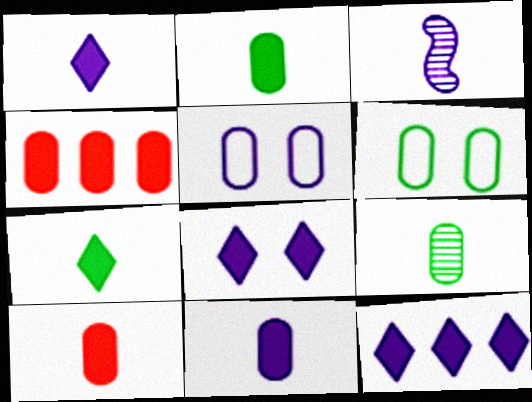[[1, 8, 12], 
[2, 10, 11], 
[3, 5, 12], 
[4, 5, 9]]